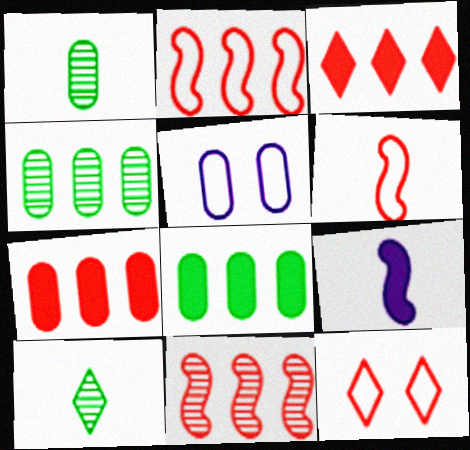[[1, 5, 7], 
[4, 9, 12]]